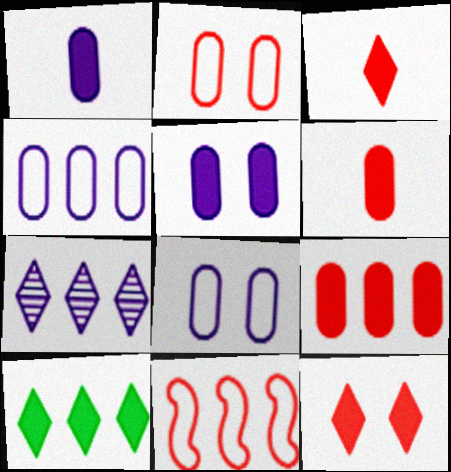[]